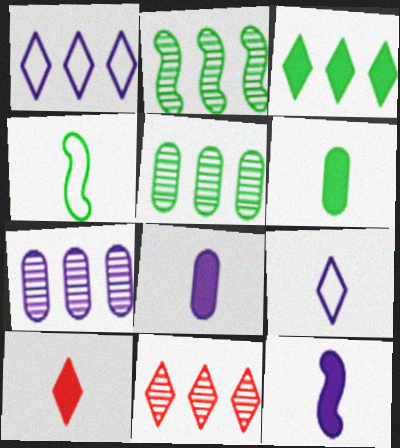[[1, 3, 11], 
[2, 7, 11], 
[6, 10, 12]]